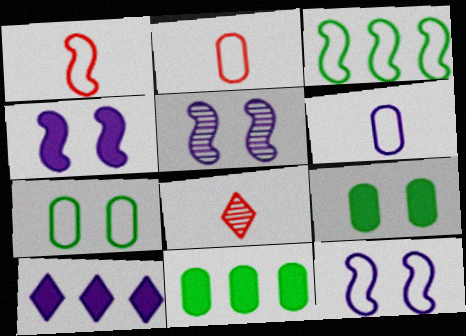[[1, 3, 12], 
[4, 5, 12], 
[5, 6, 10], 
[8, 11, 12]]